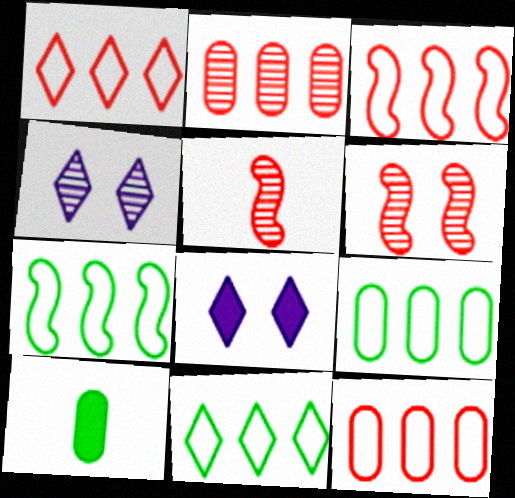[[1, 3, 12], 
[3, 4, 10], 
[5, 8, 9], 
[7, 9, 11]]